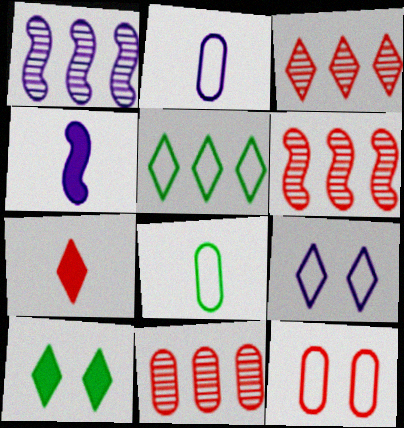[[2, 6, 10], 
[3, 6, 11], 
[6, 7, 12]]